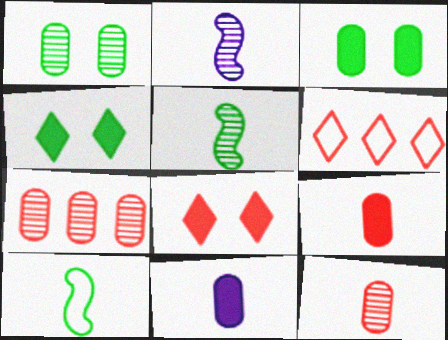[[2, 3, 6]]